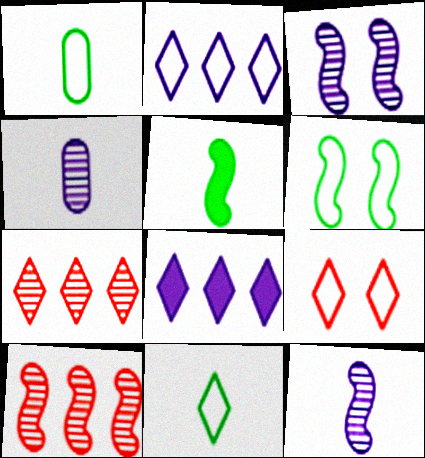[[2, 9, 11]]